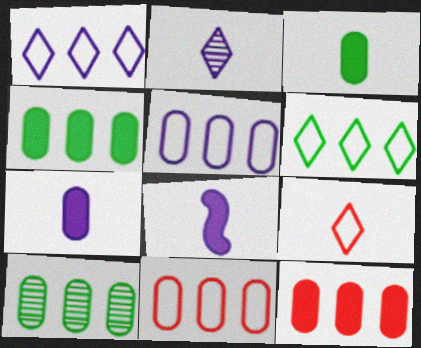[[5, 10, 12]]